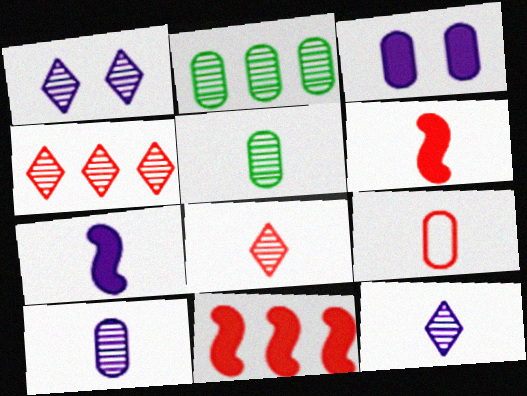[[2, 3, 9], 
[6, 8, 9]]